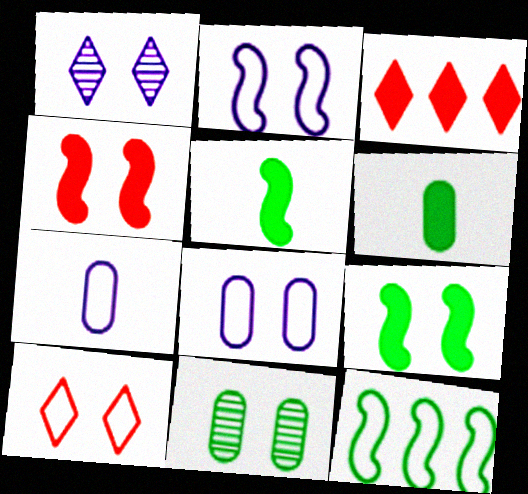[[7, 10, 12]]